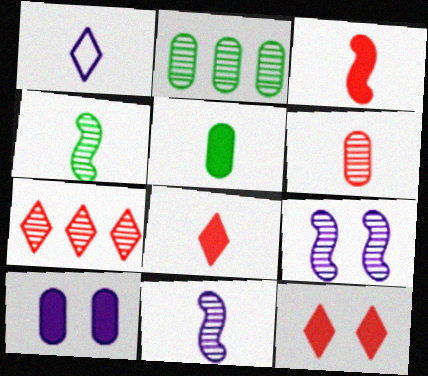[]